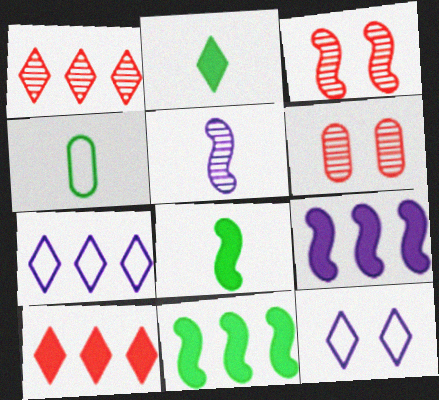[[1, 2, 12], 
[6, 7, 8]]